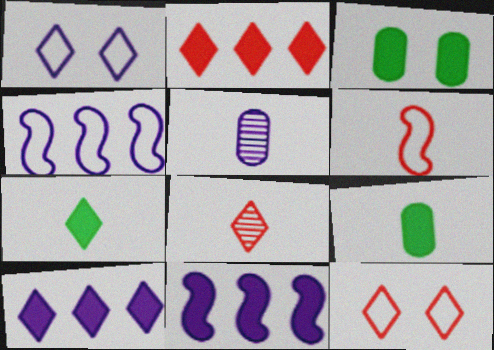[[1, 5, 11], 
[2, 8, 12], 
[3, 4, 8], 
[5, 6, 7]]